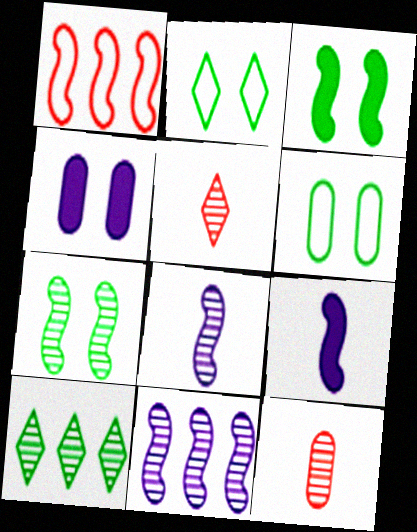[[1, 3, 8], 
[1, 7, 9]]